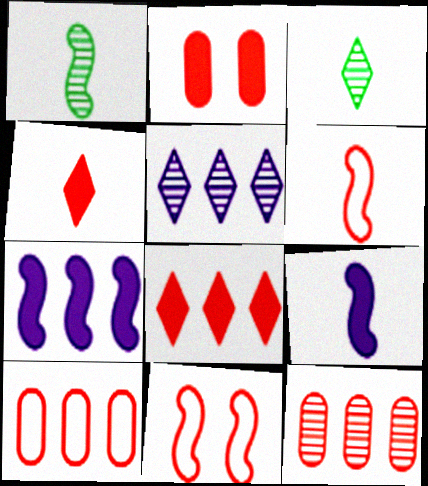[[1, 6, 9], 
[1, 7, 11], 
[4, 11, 12]]